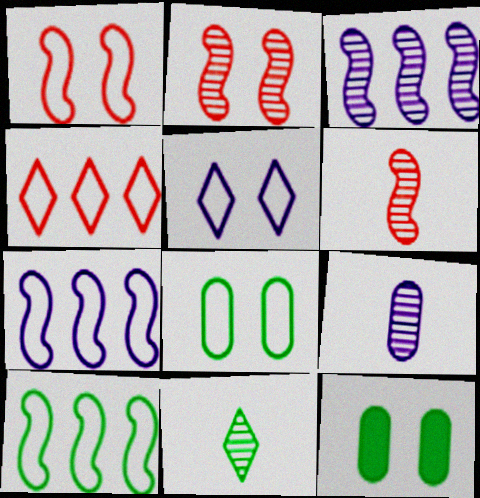[[1, 5, 8], 
[2, 5, 12], 
[6, 9, 11], 
[10, 11, 12]]